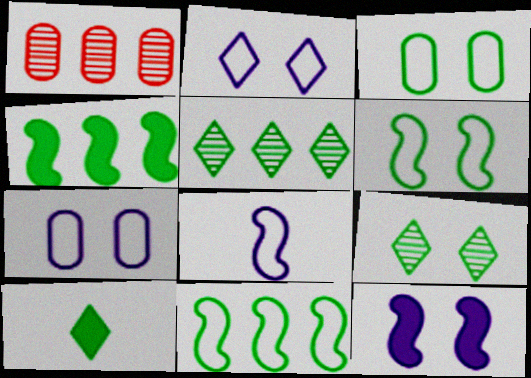[]